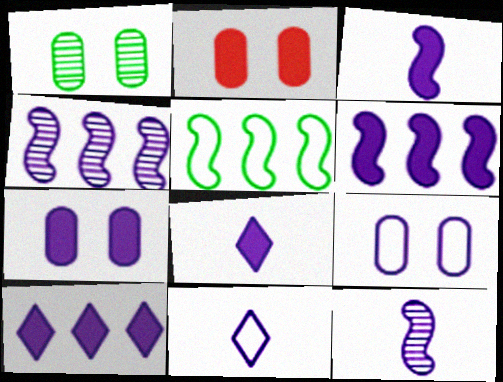[[1, 2, 9], 
[3, 7, 10], 
[4, 7, 11], 
[4, 8, 9], 
[6, 7, 8], 
[9, 10, 12]]